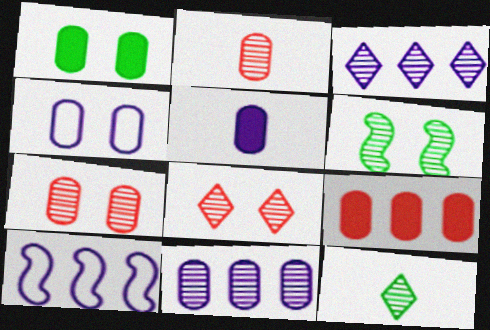[[1, 4, 7], 
[1, 5, 9], 
[2, 3, 6], 
[3, 8, 12], 
[4, 5, 11]]